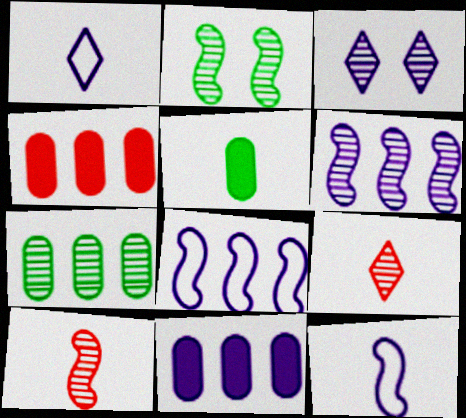[[1, 2, 4], 
[1, 5, 10], 
[2, 6, 10], 
[3, 7, 10], 
[3, 11, 12], 
[5, 9, 12]]